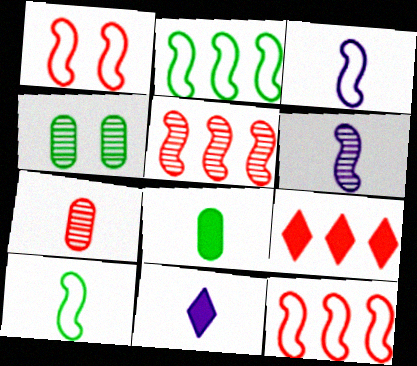[[1, 2, 3], 
[1, 7, 9], 
[3, 4, 9], 
[4, 11, 12], 
[7, 10, 11]]